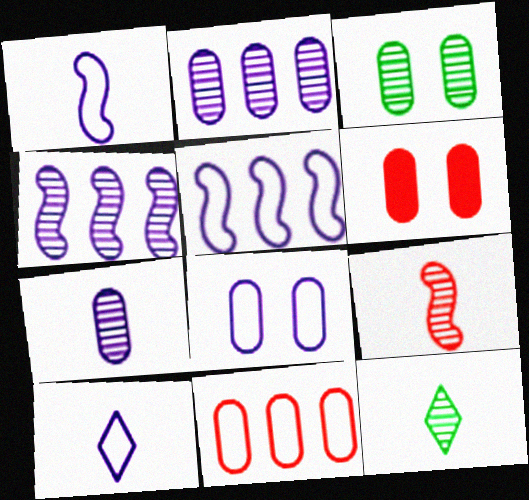[[3, 6, 8], 
[5, 6, 12], 
[5, 8, 10], 
[7, 9, 12]]